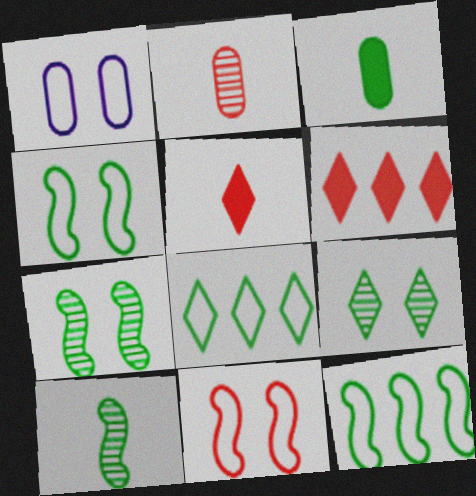[[1, 6, 10], 
[2, 6, 11], 
[3, 7, 8], 
[3, 9, 12]]